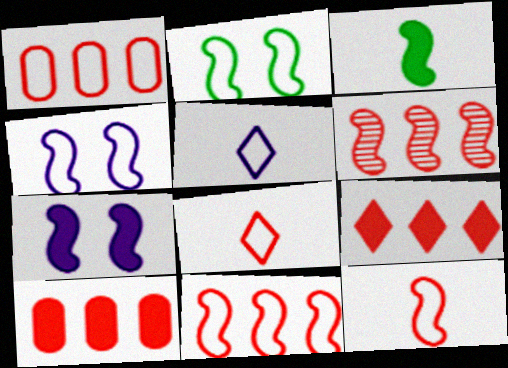[[1, 2, 5], 
[1, 6, 9], 
[3, 4, 6]]